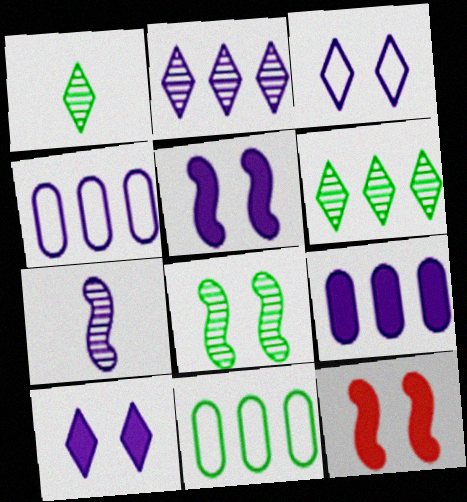[[1, 4, 12], 
[3, 7, 9], 
[4, 7, 10]]